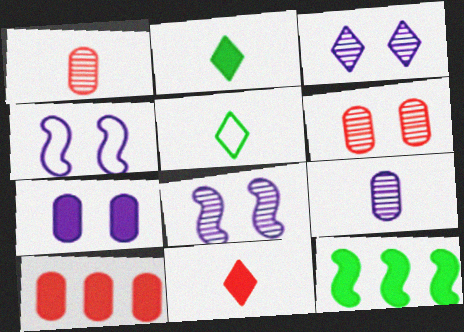[[3, 4, 7], 
[5, 8, 10], 
[7, 11, 12]]